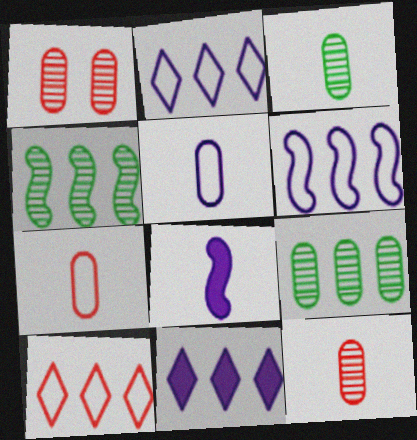[]